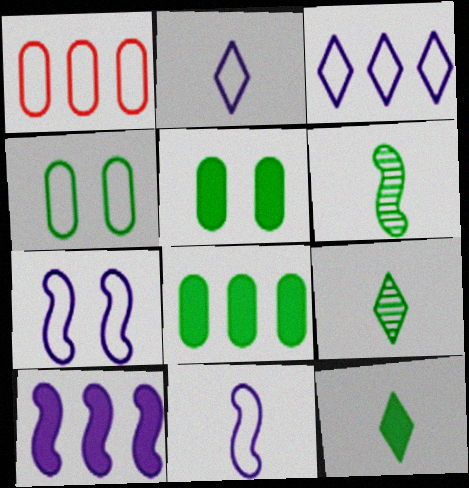[]